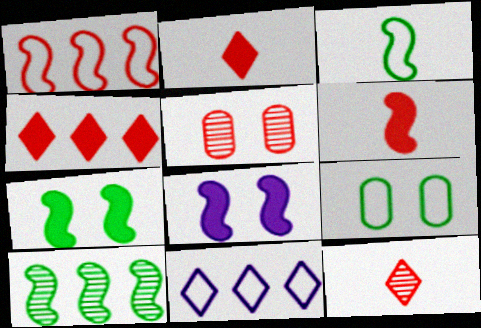[[1, 2, 5], 
[3, 7, 10]]